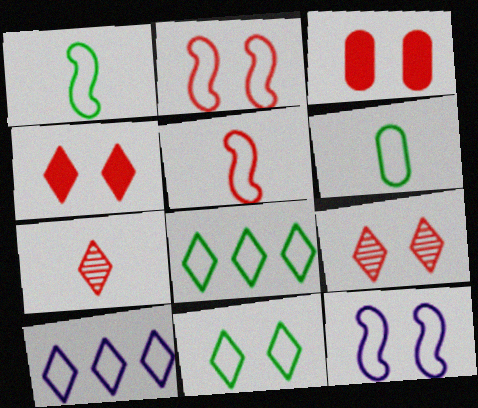[[2, 3, 9], 
[2, 6, 10]]